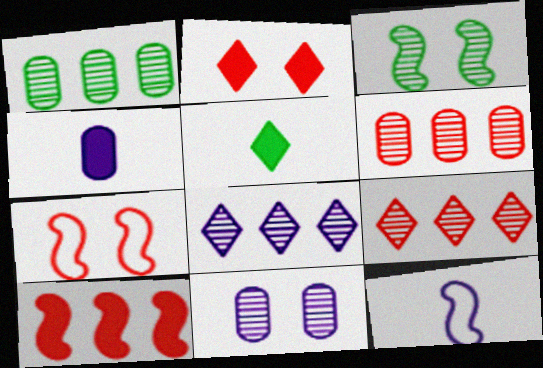[[1, 2, 12], 
[3, 10, 12]]